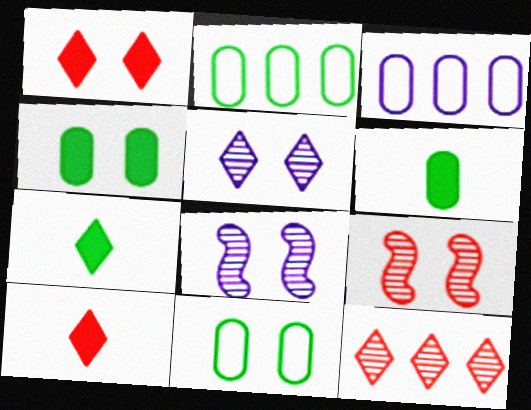[[1, 8, 11], 
[2, 8, 10], 
[3, 7, 9]]